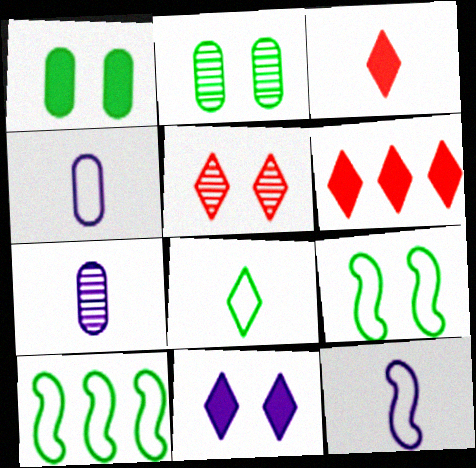[[2, 6, 12], 
[6, 7, 9]]